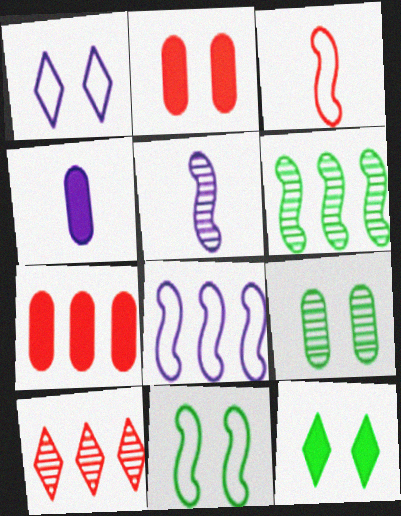[[2, 3, 10], 
[3, 8, 11], 
[4, 10, 11], 
[5, 9, 10], 
[9, 11, 12]]